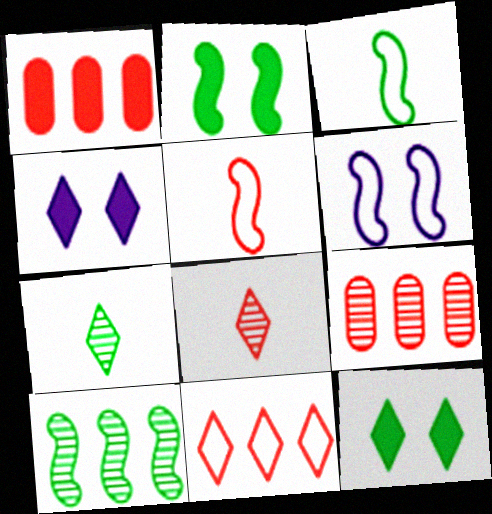[[1, 6, 7], 
[2, 3, 10], 
[3, 4, 9], 
[4, 7, 11]]